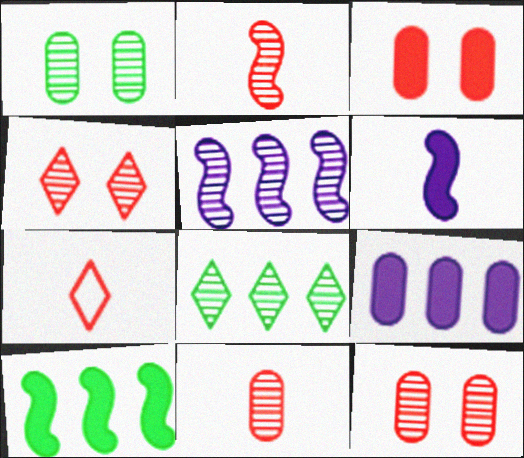[]